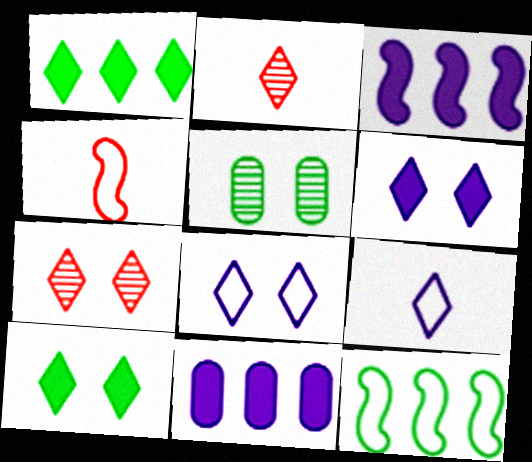[[1, 2, 8], 
[1, 7, 9], 
[7, 8, 10]]